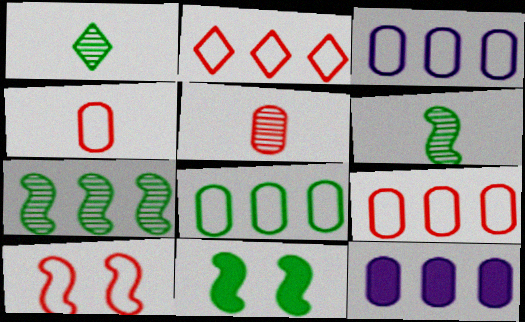[[1, 8, 11], 
[1, 10, 12], 
[2, 4, 10], 
[2, 7, 12], 
[3, 8, 9]]